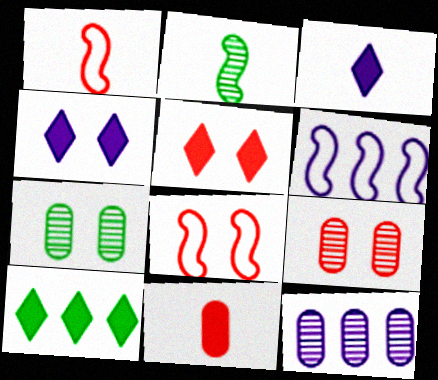[[3, 5, 10], 
[4, 7, 8], 
[5, 8, 9]]